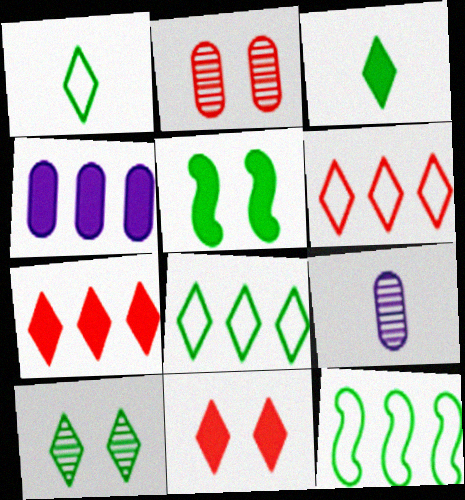[[3, 8, 10], 
[5, 6, 9], 
[9, 11, 12]]